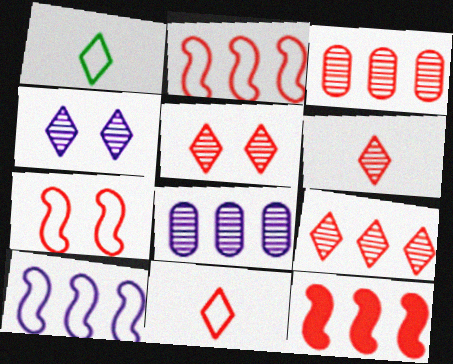[[5, 6, 9]]